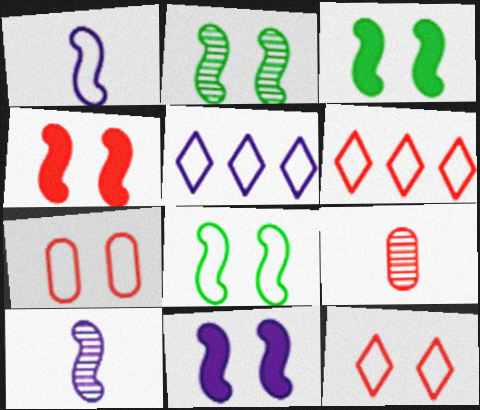[[2, 3, 8], 
[3, 4, 11], 
[3, 5, 9], 
[4, 6, 9]]